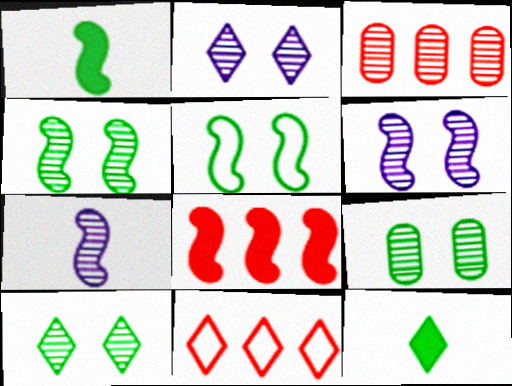[[2, 11, 12], 
[3, 7, 10], 
[3, 8, 11], 
[4, 9, 10], 
[5, 7, 8]]